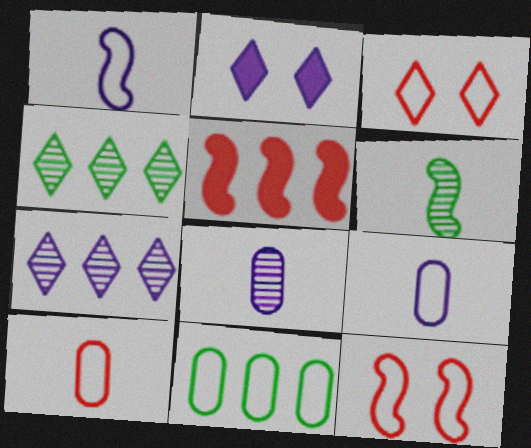[[1, 3, 11], 
[5, 7, 11]]